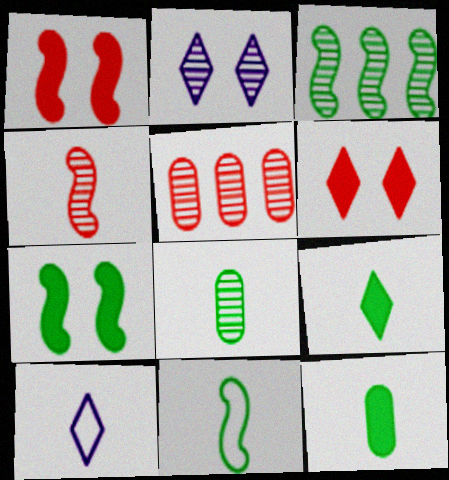[[3, 7, 11], 
[4, 10, 12], 
[5, 7, 10], 
[8, 9, 11]]